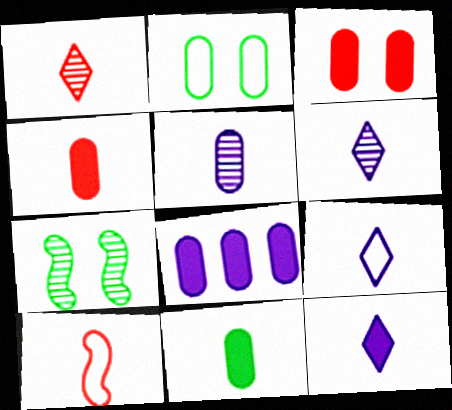[[1, 4, 10], 
[3, 8, 11], 
[6, 9, 12], 
[6, 10, 11]]